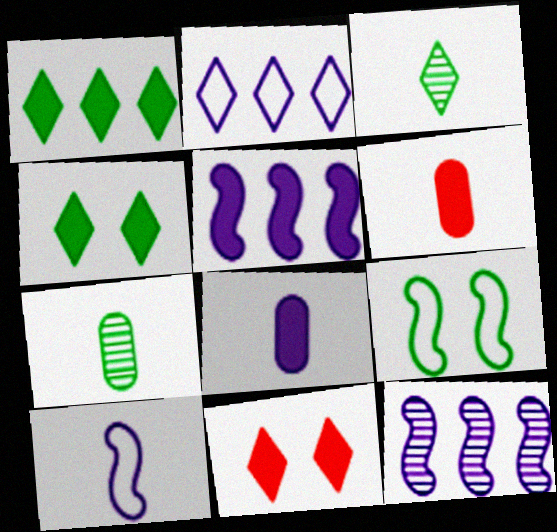[[1, 7, 9], 
[2, 3, 11], 
[3, 6, 10], 
[4, 5, 6]]